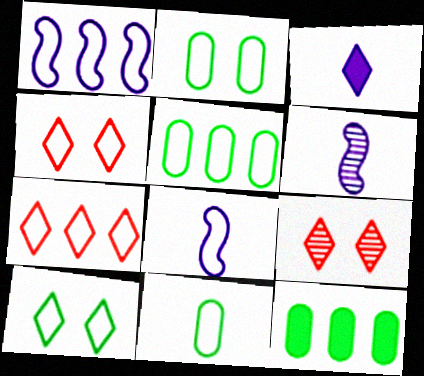[[1, 4, 11], 
[1, 5, 7], 
[2, 5, 11], 
[2, 7, 8], 
[4, 5, 8], 
[4, 6, 12], 
[8, 9, 12]]